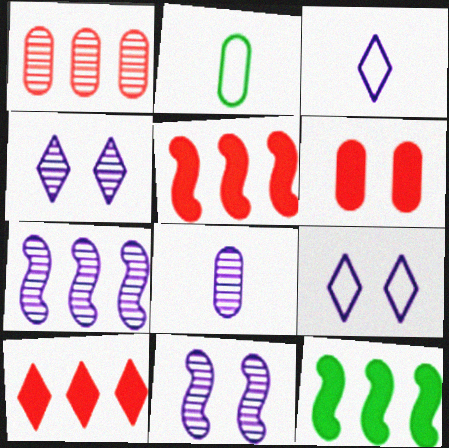[[2, 4, 5], 
[2, 10, 11], 
[4, 7, 8]]